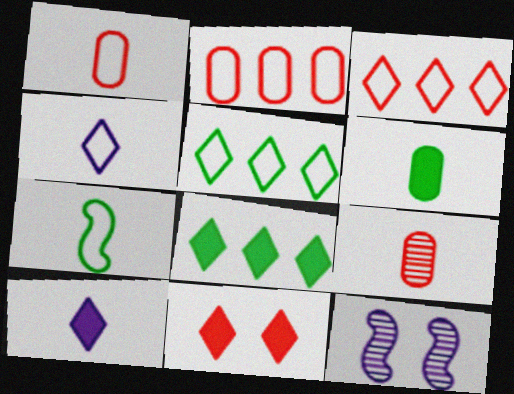[[1, 4, 7], 
[1, 8, 12], 
[3, 6, 12], 
[7, 9, 10], 
[8, 10, 11]]